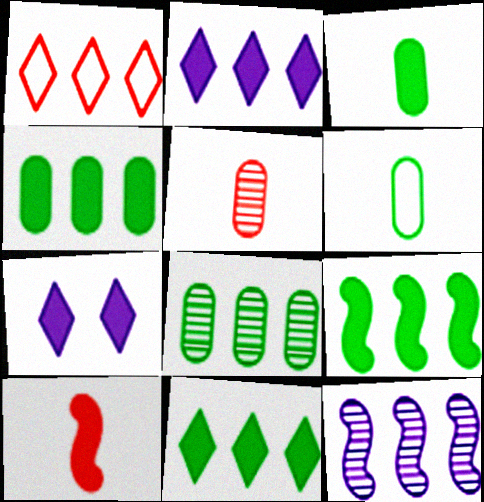[[1, 4, 12], 
[4, 7, 10], 
[4, 9, 11]]